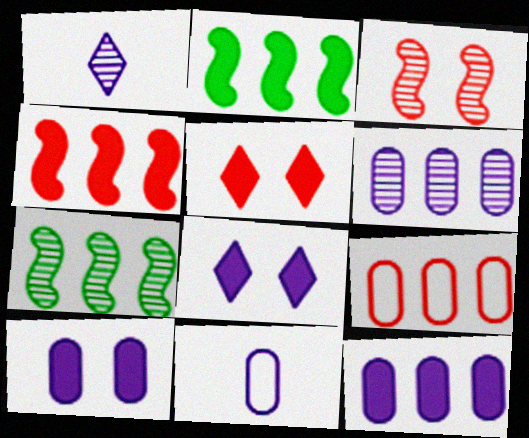[[5, 7, 11], 
[6, 10, 11]]